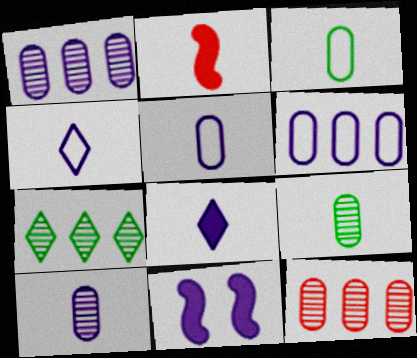[[1, 4, 11], 
[2, 4, 9]]